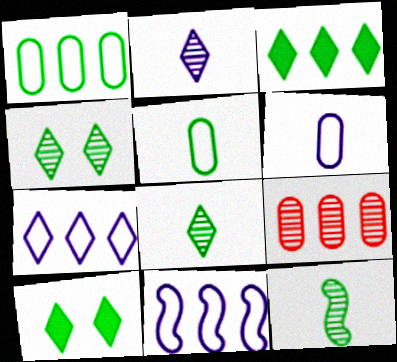[[1, 10, 12], 
[3, 9, 11]]